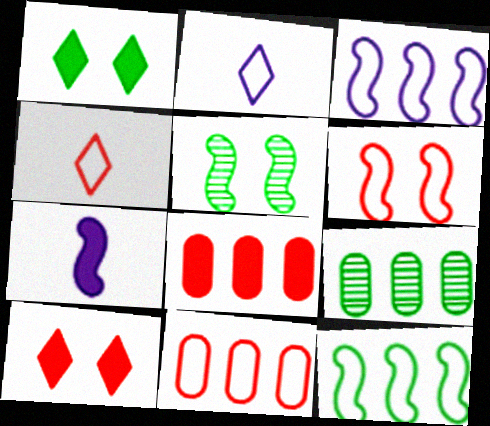[[1, 7, 8], 
[2, 5, 8], 
[4, 6, 11]]